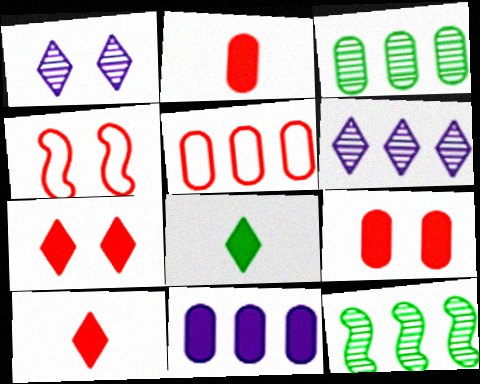[[3, 5, 11]]